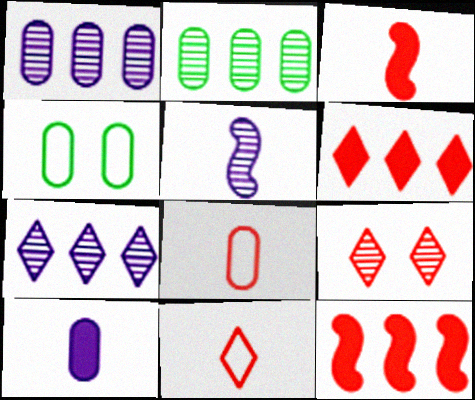[[2, 5, 9], 
[3, 4, 7], 
[4, 5, 6], 
[6, 9, 11], 
[8, 9, 12]]